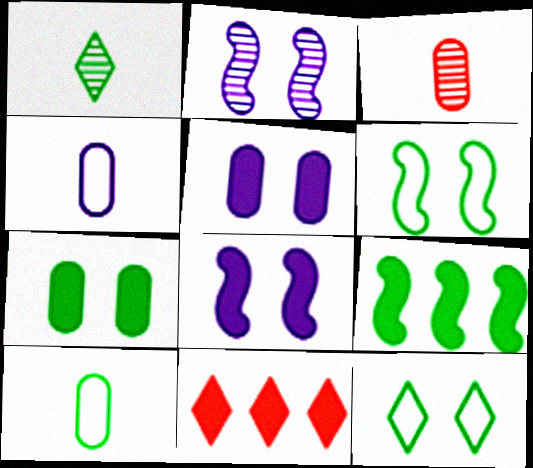[[2, 10, 11]]